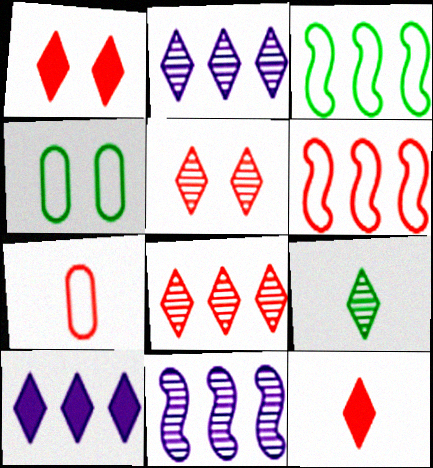[[2, 5, 9], 
[4, 11, 12]]